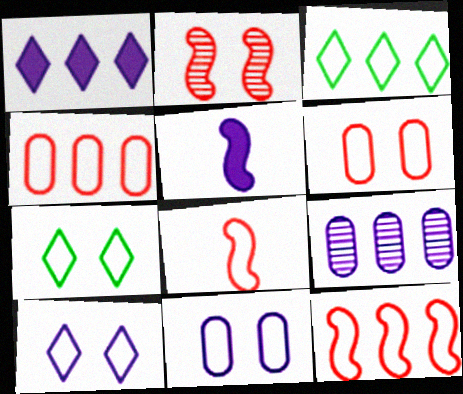[[3, 8, 11], 
[5, 9, 10]]